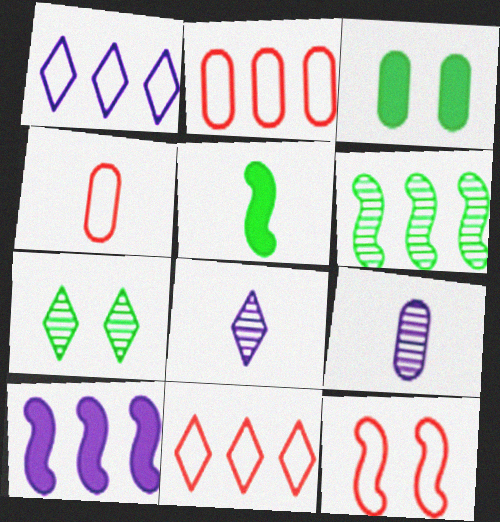[[2, 3, 9], 
[4, 5, 8], 
[4, 7, 10], 
[4, 11, 12]]